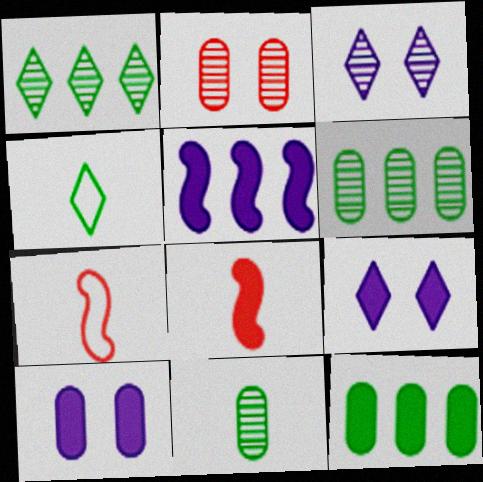[[1, 7, 10], 
[2, 4, 5], 
[3, 7, 12], 
[6, 7, 9], 
[8, 9, 12]]